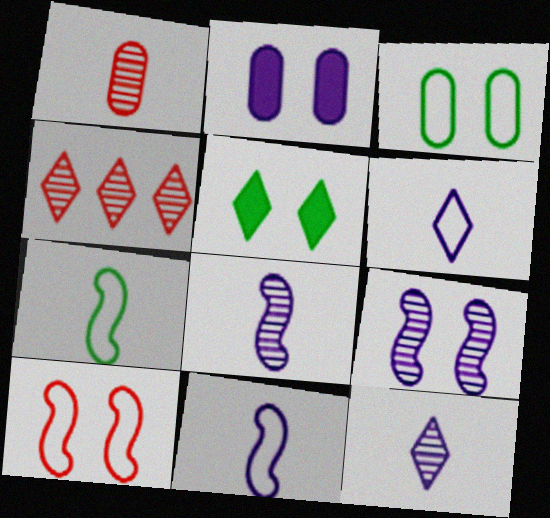[[2, 4, 7], 
[4, 5, 6]]